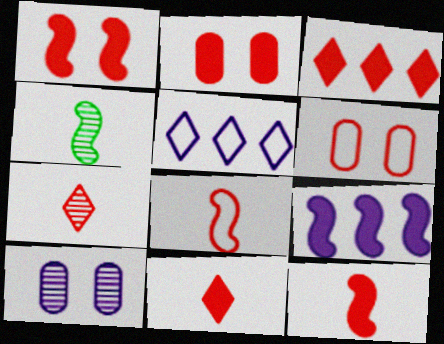[[2, 3, 12], 
[2, 4, 5]]